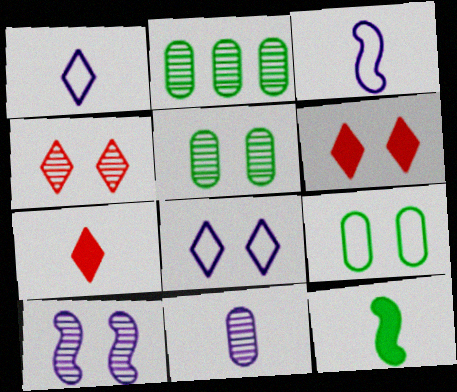[[2, 3, 6], 
[4, 5, 10], 
[6, 9, 10]]